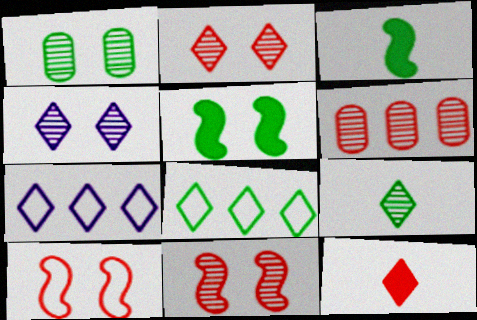[[1, 3, 8], 
[1, 4, 11], 
[4, 8, 12], 
[6, 10, 12]]